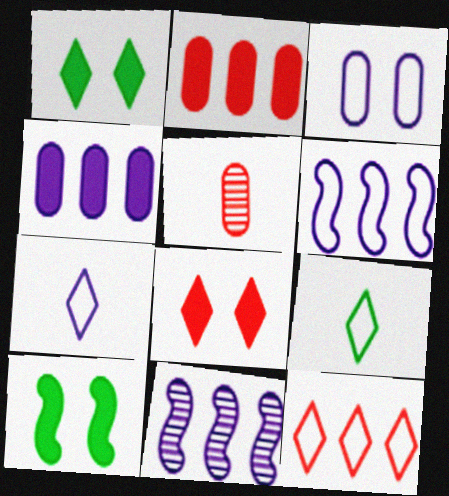[[1, 5, 6], 
[3, 6, 7]]